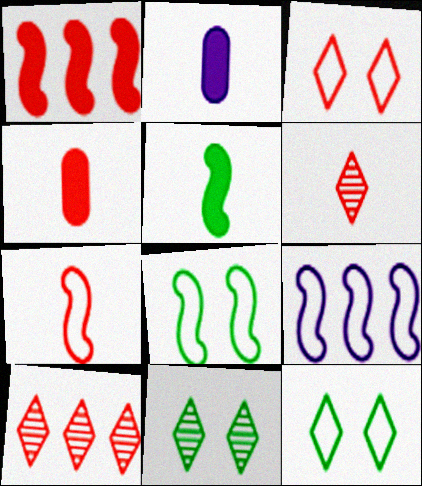[[2, 8, 10], 
[4, 6, 7], 
[4, 9, 11], 
[7, 8, 9]]